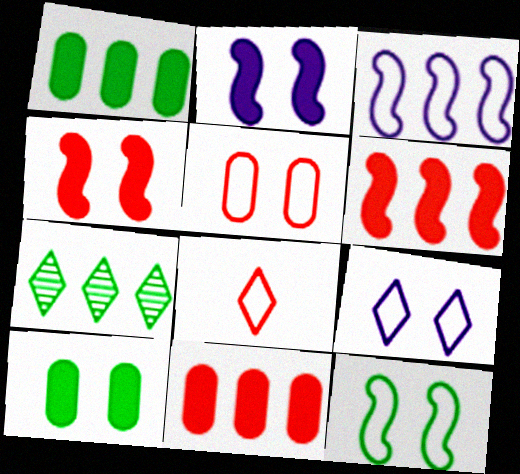[[3, 7, 11], 
[5, 9, 12]]